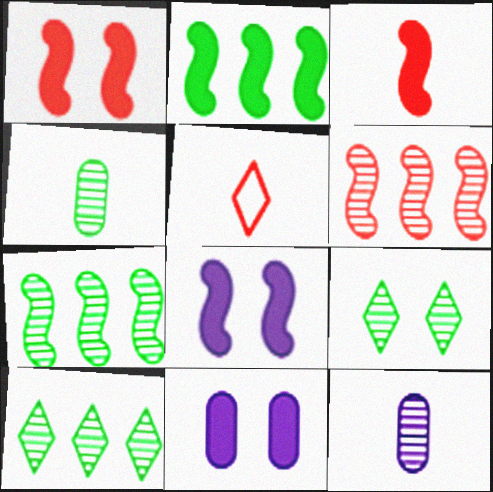[[2, 3, 8], 
[4, 7, 9], 
[5, 7, 11], 
[6, 9, 12]]